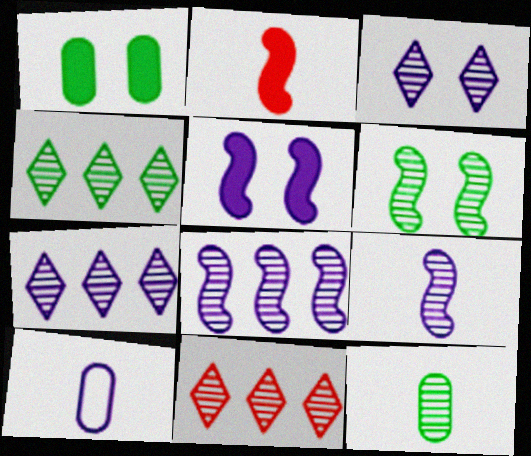[[4, 6, 12], 
[4, 7, 11], 
[5, 7, 10]]